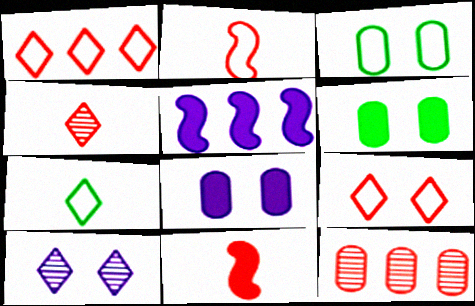[[3, 4, 5], 
[9, 11, 12]]